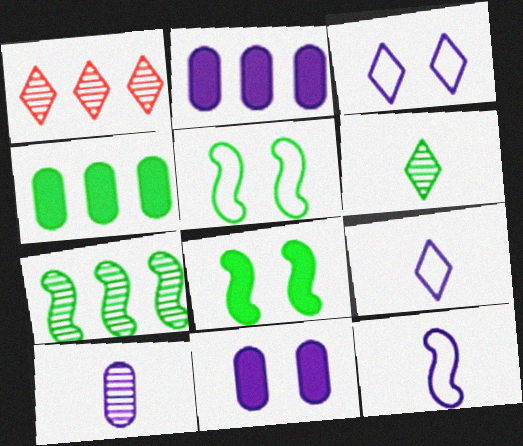[[4, 5, 6]]